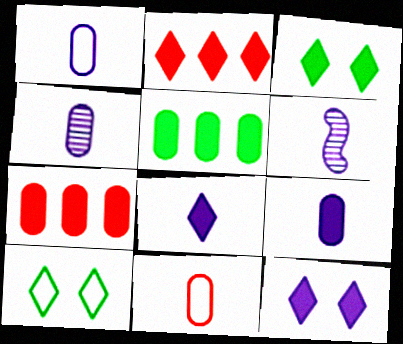[[1, 4, 9], 
[1, 6, 8], 
[2, 3, 8], 
[6, 7, 10]]